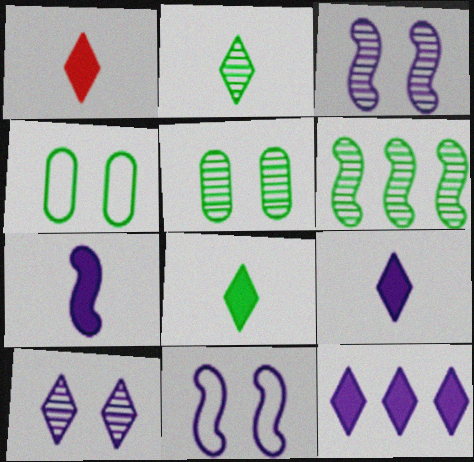[[1, 8, 9], 
[2, 5, 6], 
[4, 6, 8]]